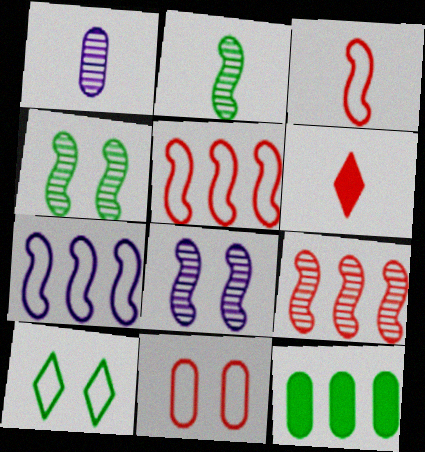[[1, 11, 12], 
[2, 8, 9], 
[2, 10, 12], 
[6, 9, 11]]